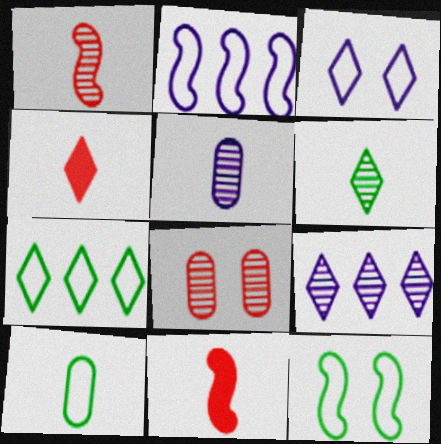[[1, 5, 6], 
[7, 10, 12]]